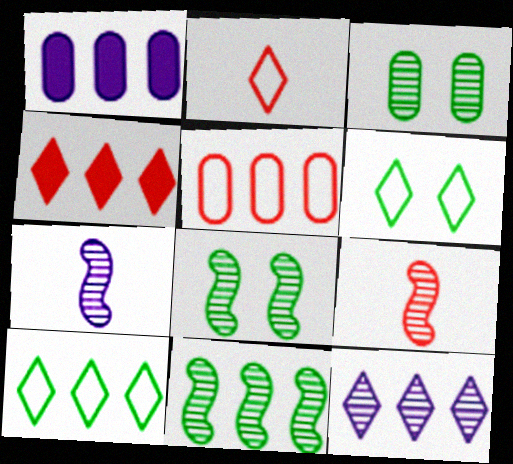[[1, 2, 8], 
[1, 6, 9], 
[3, 9, 12], 
[4, 10, 12]]